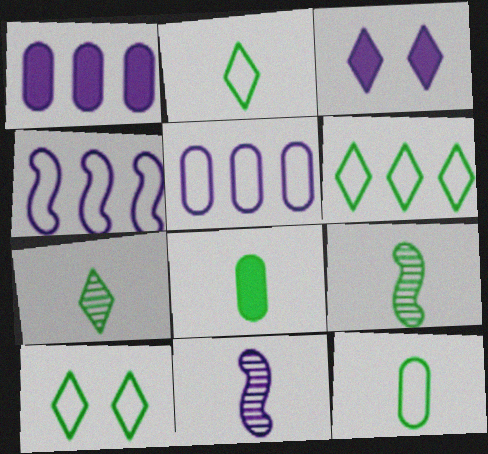[[2, 6, 10], 
[2, 8, 9], 
[3, 5, 11]]